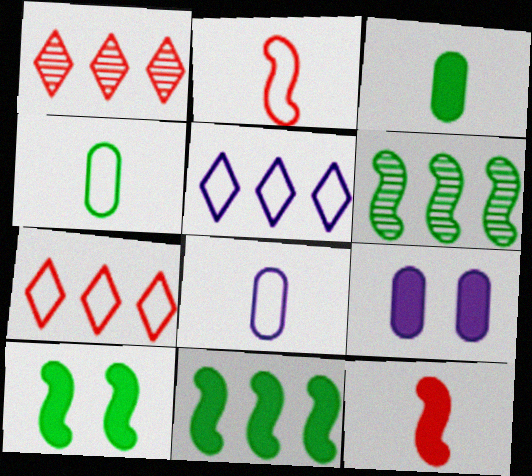[[1, 8, 10]]